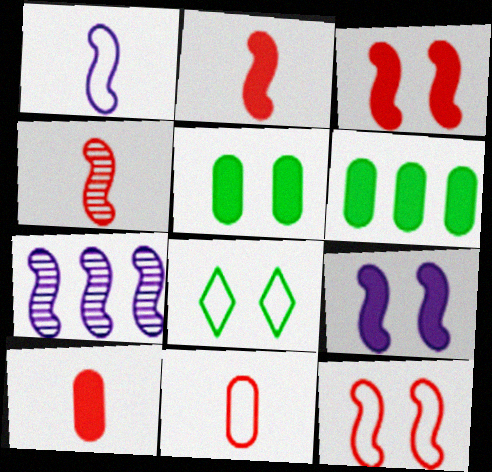[[1, 7, 9], 
[7, 8, 10]]